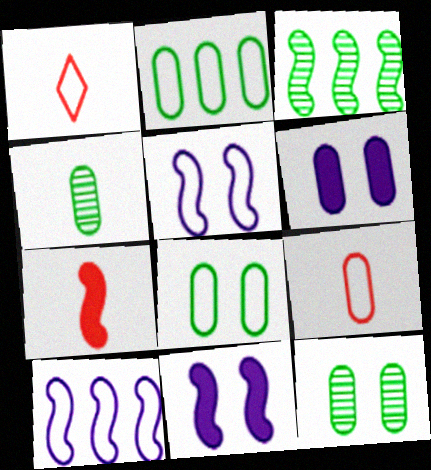[[1, 2, 5], 
[1, 3, 6], 
[1, 8, 10], 
[3, 5, 7]]